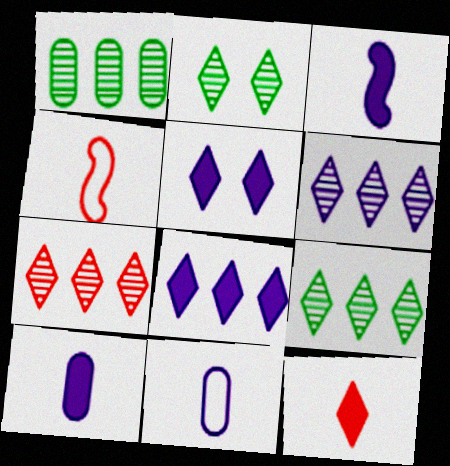[[1, 4, 5], 
[6, 7, 9]]